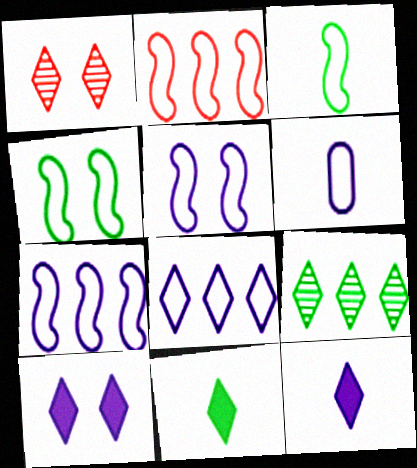[[1, 8, 11], 
[2, 3, 5], 
[5, 6, 8]]